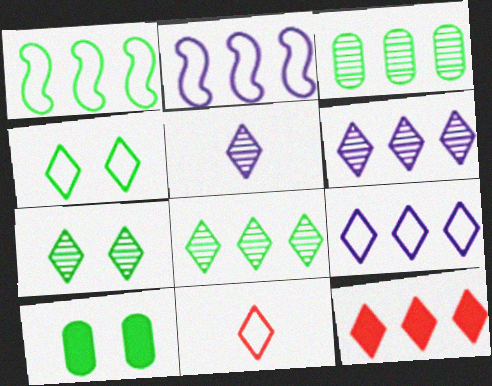[[2, 3, 12], 
[4, 5, 12], 
[4, 9, 11], 
[8, 9, 12]]